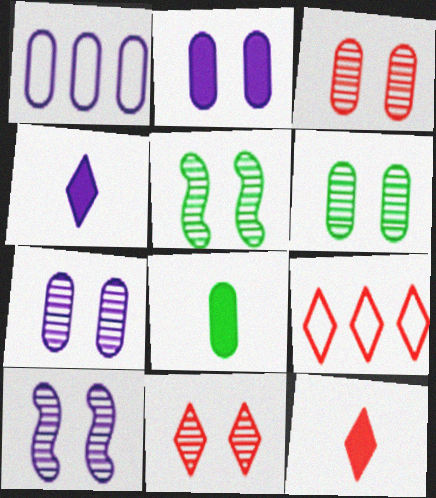[[1, 3, 8], 
[1, 4, 10], 
[1, 5, 12], 
[3, 6, 7], 
[5, 7, 11], 
[6, 10, 11], 
[8, 9, 10], 
[9, 11, 12]]